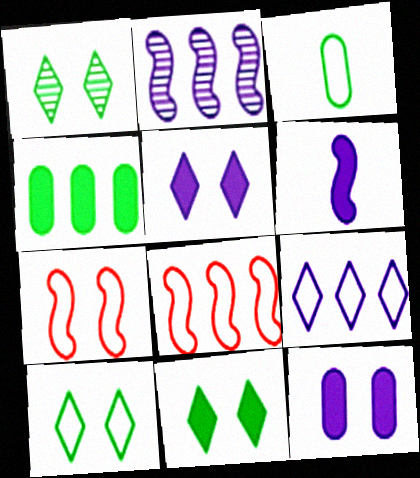[[1, 7, 12], 
[1, 10, 11], 
[3, 7, 9]]